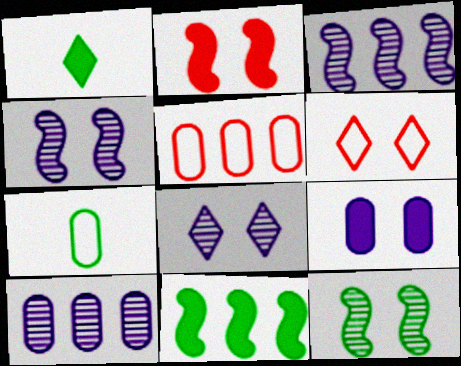[[1, 4, 5], 
[6, 9, 12]]